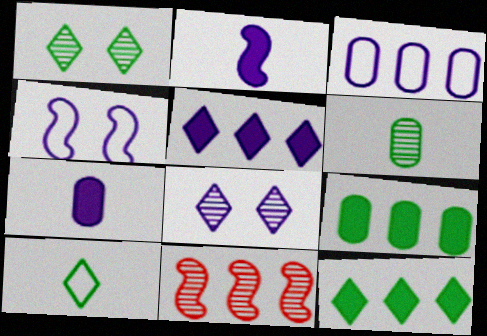[[1, 10, 12], 
[2, 3, 8], 
[3, 11, 12], 
[6, 8, 11]]